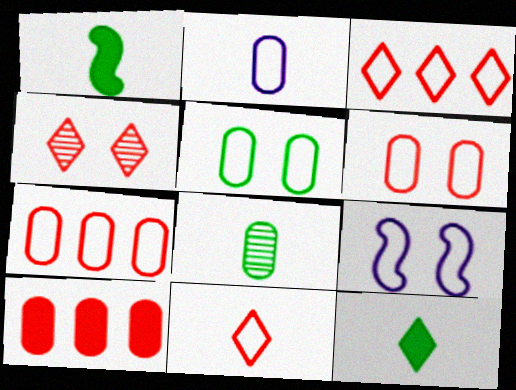[[2, 5, 7]]